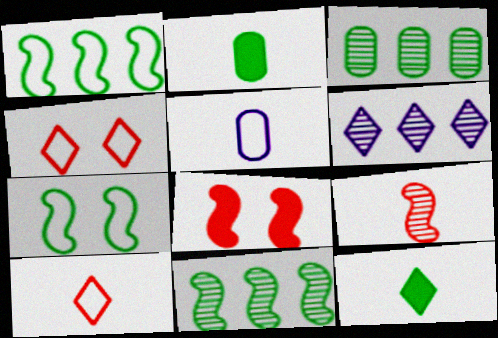[[1, 4, 5], 
[3, 7, 12], 
[4, 6, 12], 
[5, 9, 12]]